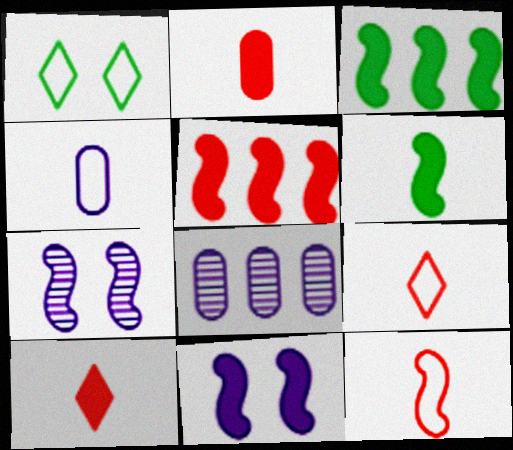[[3, 7, 12], 
[5, 6, 11]]